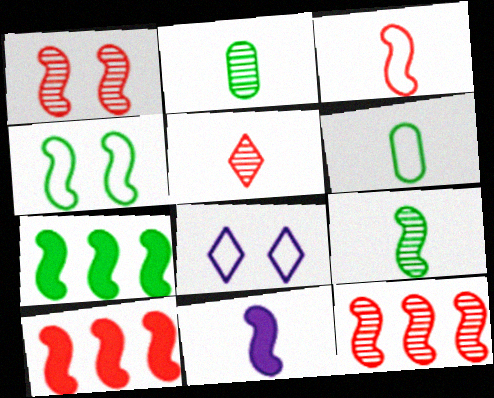[[1, 3, 10], 
[2, 8, 10], 
[3, 9, 11], 
[4, 7, 9], 
[4, 11, 12], 
[5, 6, 11]]